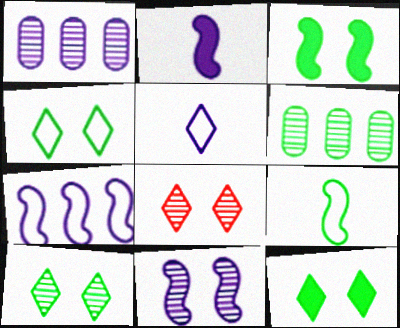[[2, 7, 11], 
[4, 10, 12], 
[6, 9, 12]]